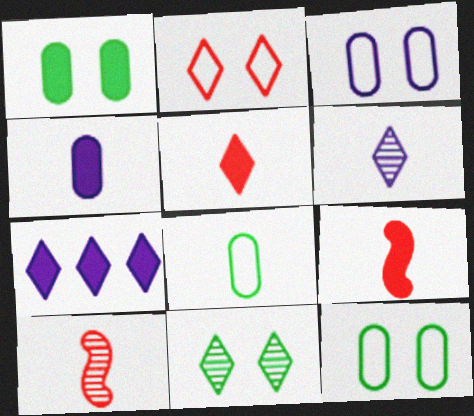[[1, 7, 9], 
[6, 8, 9], 
[7, 10, 12]]